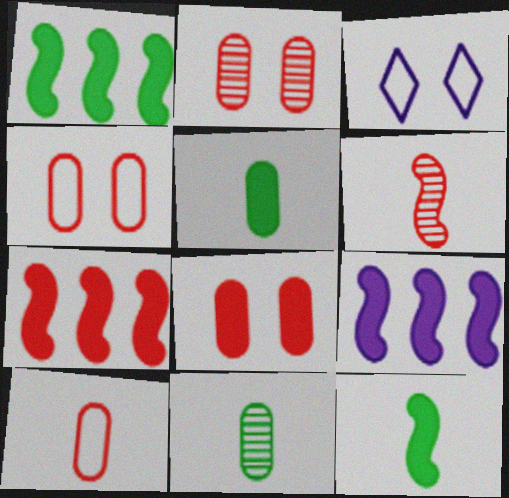[[1, 7, 9], 
[2, 4, 8], 
[3, 7, 11]]